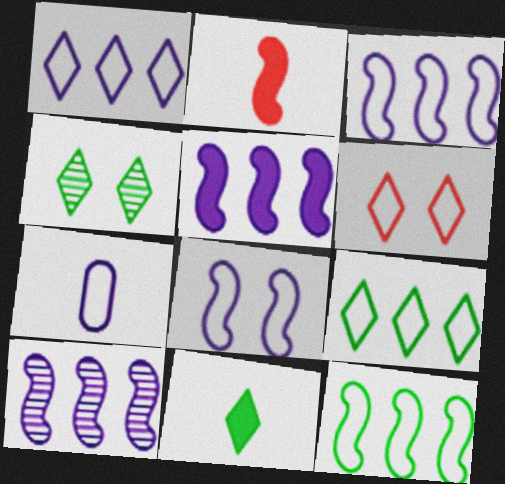[[1, 7, 8], 
[3, 5, 10], 
[4, 9, 11], 
[6, 7, 12]]